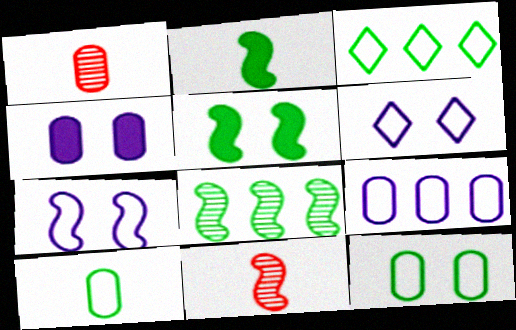[[3, 4, 11]]